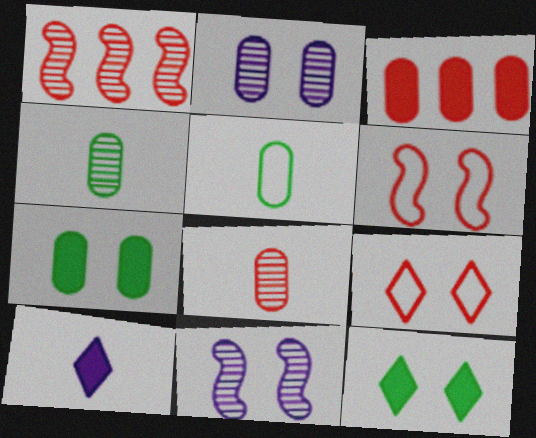[[2, 3, 5], 
[2, 6, 12], 
[7, 9, 11]]